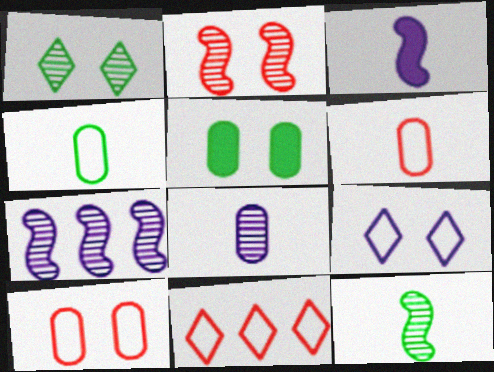[[2, 5, 9], 
[2, 7, 12]]